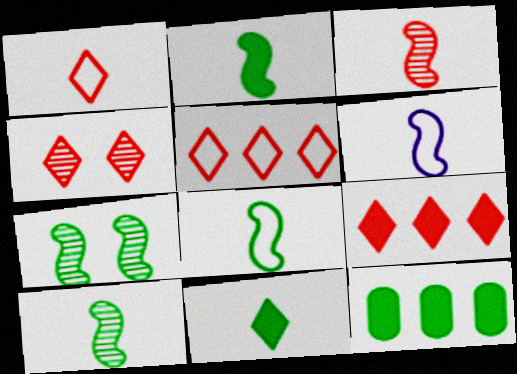[[1, 4, 9], 
[2, 3, 6], 
[2, 8, 10], 
[4, 6, 12]]